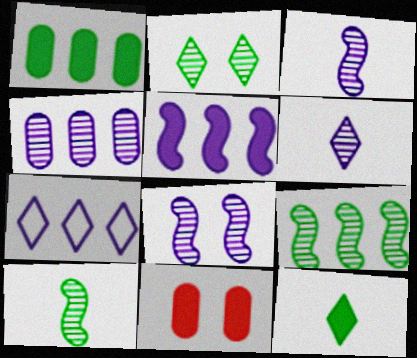[[4, 5, 7], 
[4, 6, 8], 
[5, 11, 12], 
[7, 10, 11]]